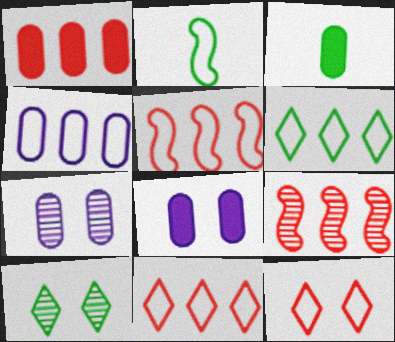[[1, 3, 8], 
[1, 9, 11], 
[2, 4, 12], 
[4, 5, 6]]